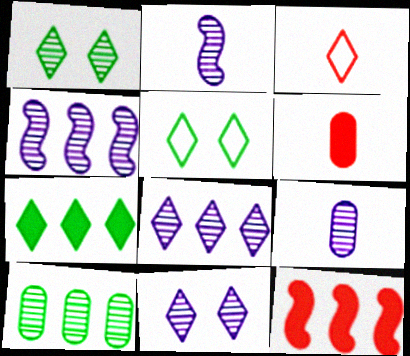[[3, 7, 11], 
[4, 5, 6], 
[4, 9, 11], 
[5, 9, 12]]